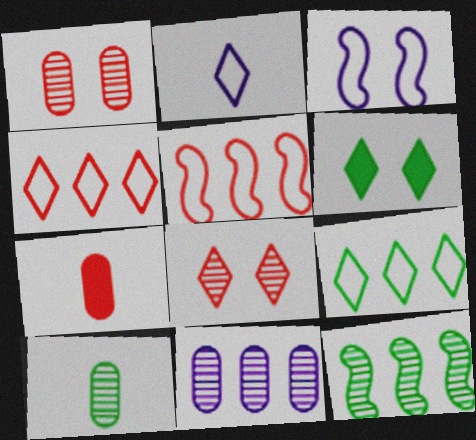[[1, 3, 6], 
[1, 10, 11], 
[5, 7, 8]]